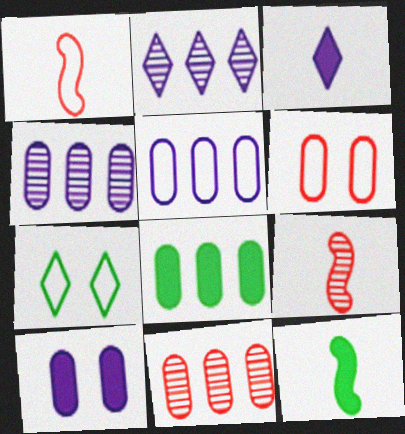[[1, 5, 7], 
[2, 6, 12], 
[5, 8, 11]]